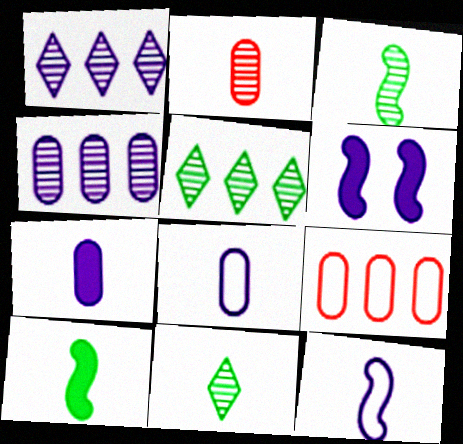[[1, 6, 8], 
[6, 9, 11]]